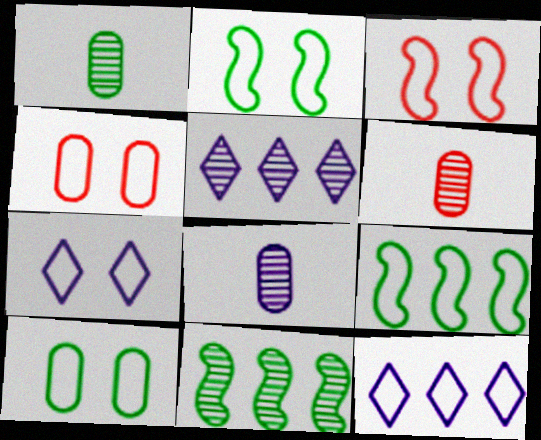[[1, 6, 8], 
[2, 4, 7], 
[3, 7, 10]]